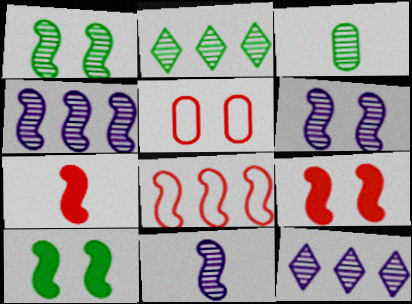[[1, 2, 3], 
[4, 6, 11], 
[8, 10, 11]]